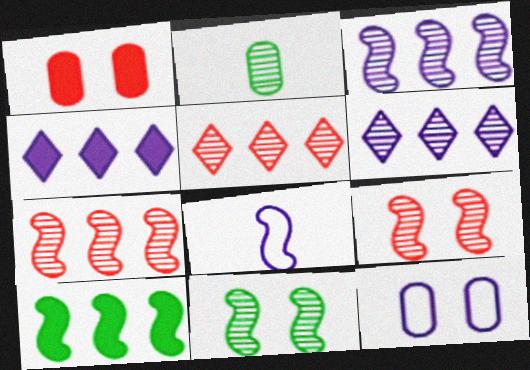[[2, 6, 9], 
[8, 9, 10]]